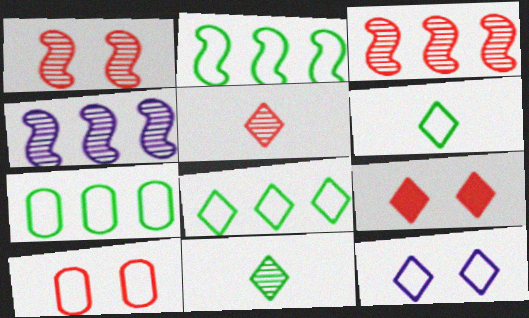[[1, 9, 10], 
[2, 7, 8]]